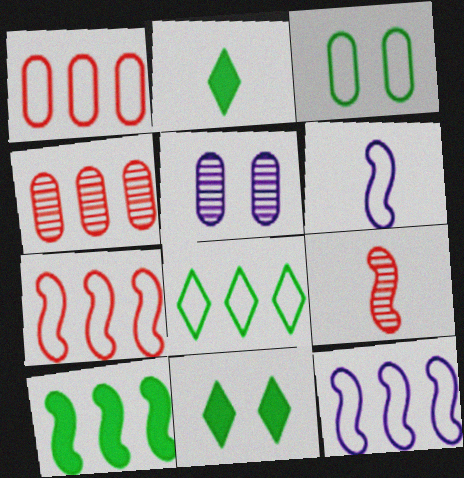[[1, 8, 12], 
[2, 5, 7], 
[4, 6, 11]]